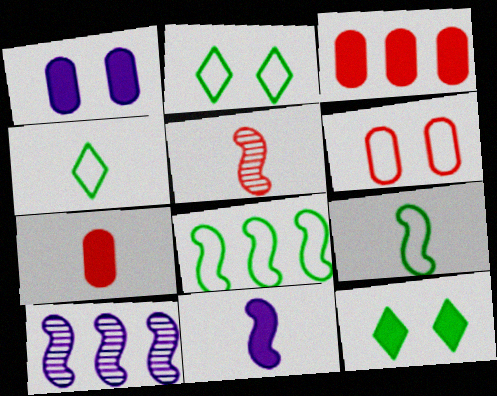[[2, 7, 10], 
[3, 11, 12], 
[5, 9, 11]]